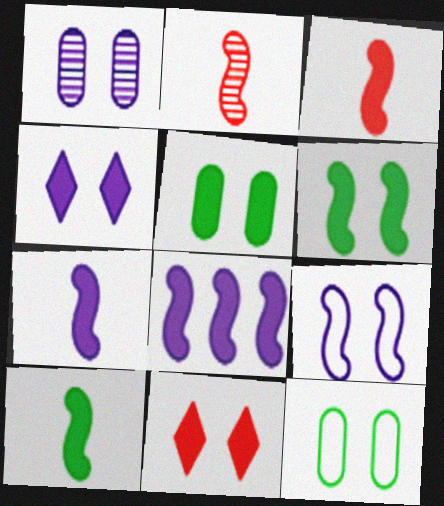[[1, 4, 9], 
[3, 6, 8], 
[3, 7, 10]]